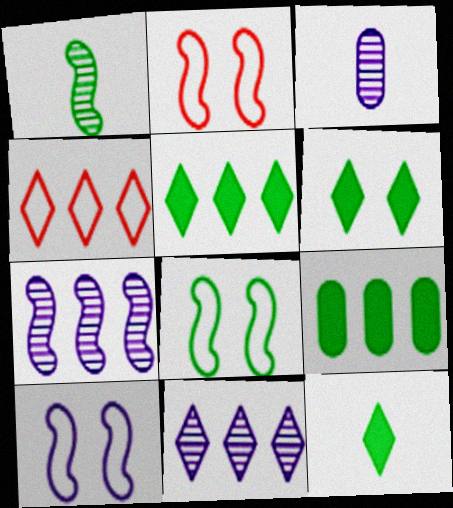[[2, 3, 5], 
[2, 8, 10], 
[4, 5, 11], 
[4, 7, 9], 
[5, 6, 12]]